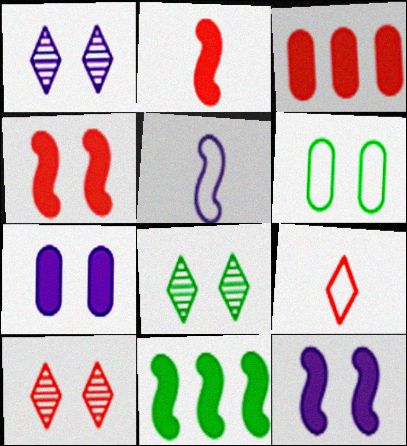[[1, 4, 6], 
[1, 8, 10], 
[2, 11, 12], 
[3, 5, 8], 
[6, 10, 12]]